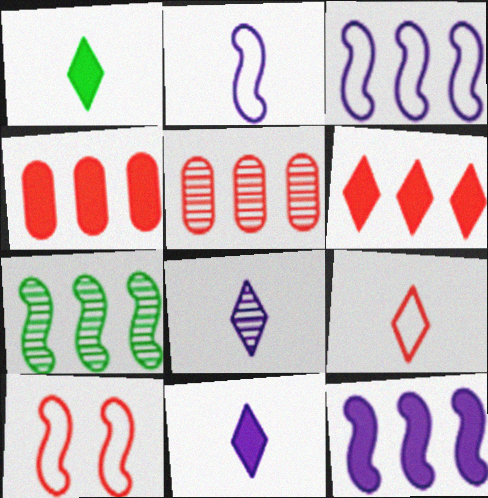[[1, 8, 9]]